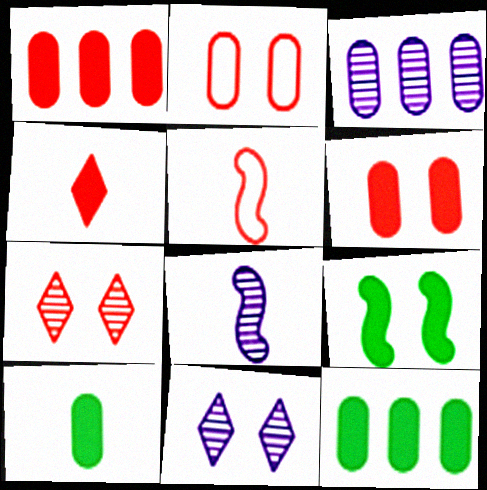[[1, 5, 7], 
[2, 3, 10], 
[2, 9, 11], 
[3, 8, 11], 
[5, 11, 12]]